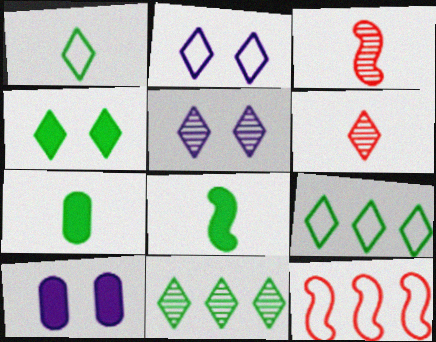[[1, 4, 11], 
[3, 9, 10], 
[5, 6, 11], 
[5, 7, 12]]